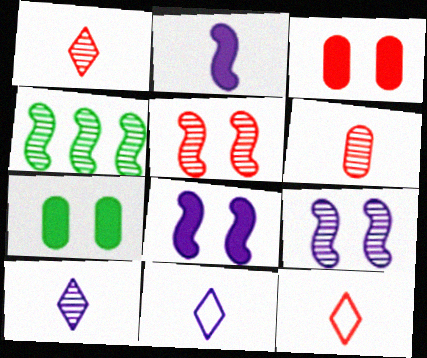[[3, 4, 11]]